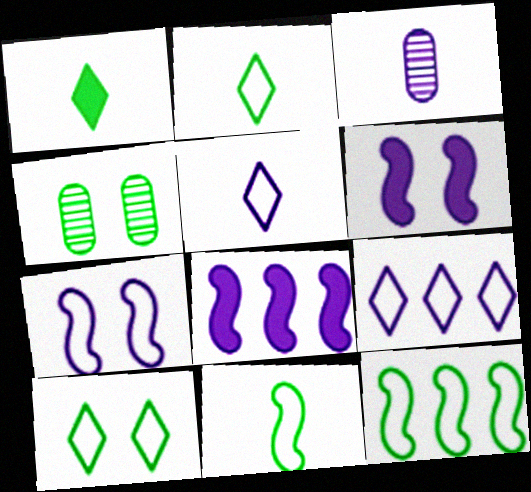[[1, 4, 12], 
[3, 6, 9]]